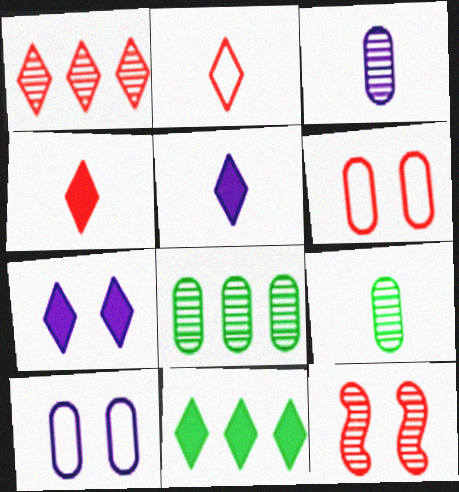[[4, 7, 11]]